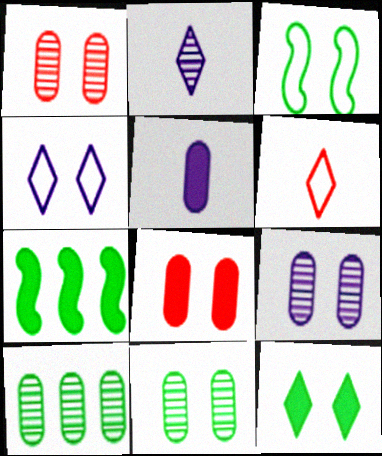[[1, 9, 11], 
[3, 11, 12], 
[6, 7, 9]]